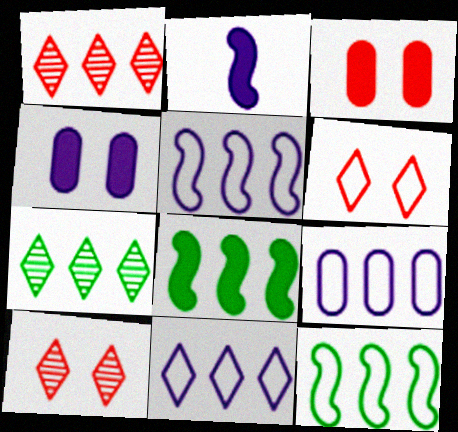[[1, 8, 9], 
[5, 9, 11]]